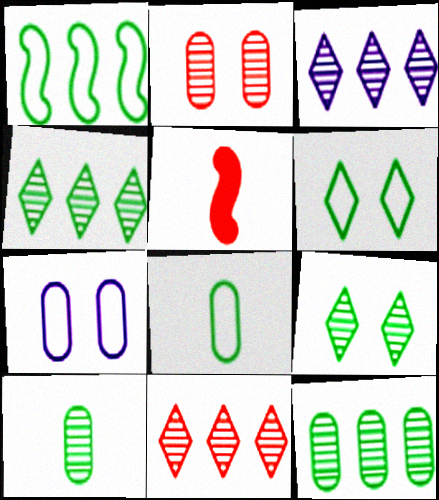[[1, 6, 8], 
[3, 4, 11], 
[4, 5, 7]]